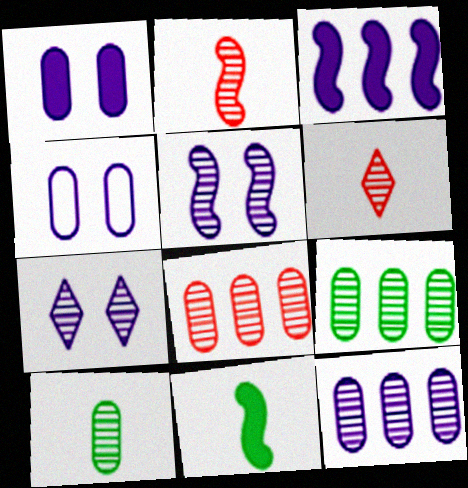[[2, 7, 9], 
[5, 6, 9], 
[8, 9, 12]]